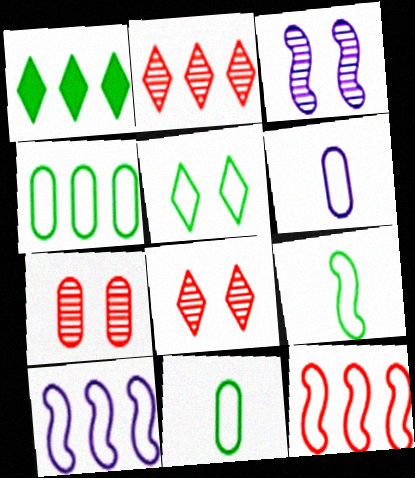[[4, 5, 9], 
[5, 6, 12]]